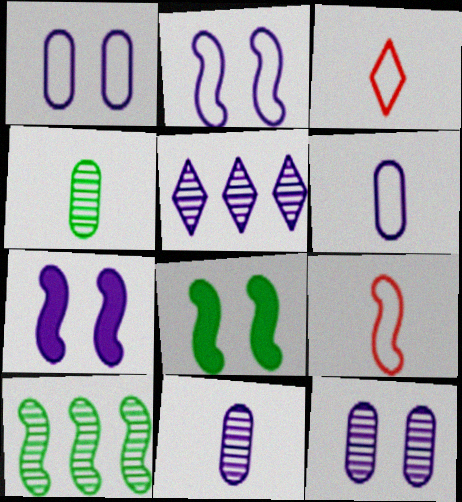[[5, 6, 7], 
[7, 9, 10]]